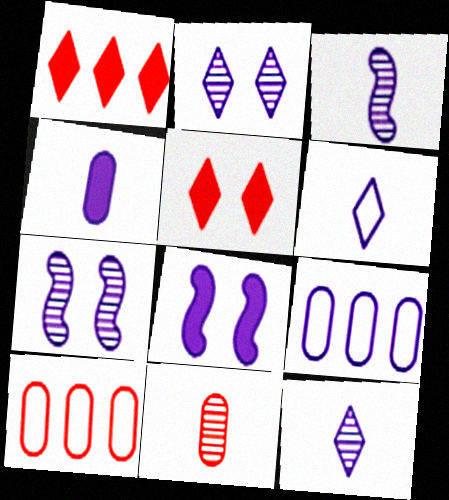[[3, 4, 6], 
[8, 9, 12]]